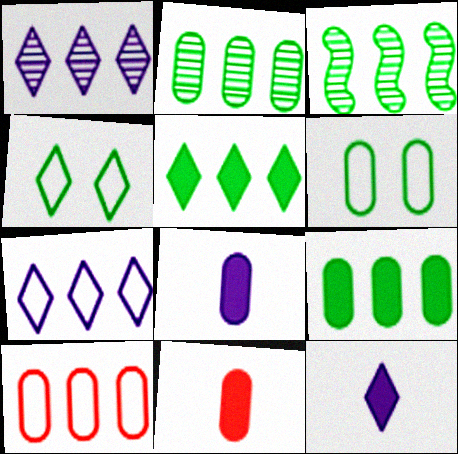[]